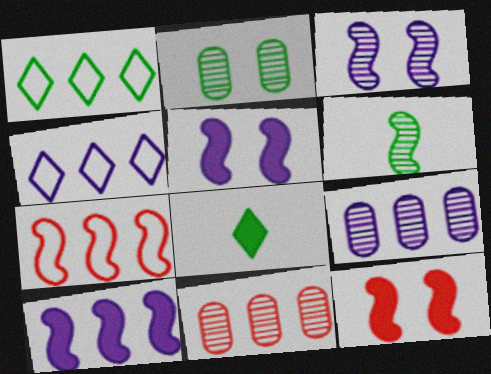[[1, 10, 11], 
[4, 9, 10], 
[5, 6, 7]]